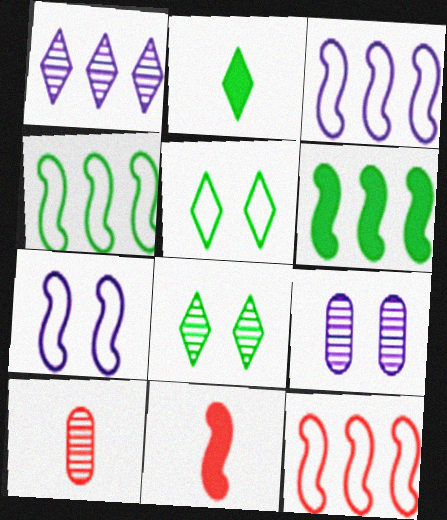[[2, 9, 12], 
[3, 4, 12]]